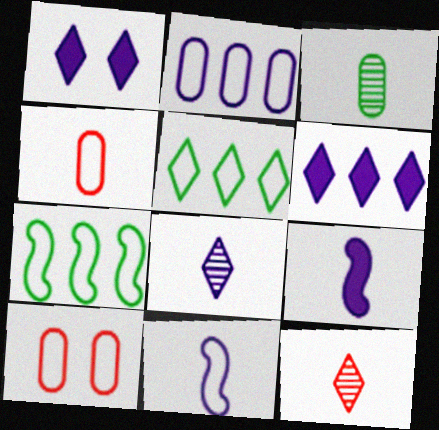[[1, 5, 12], 
[5, 10, 11]]